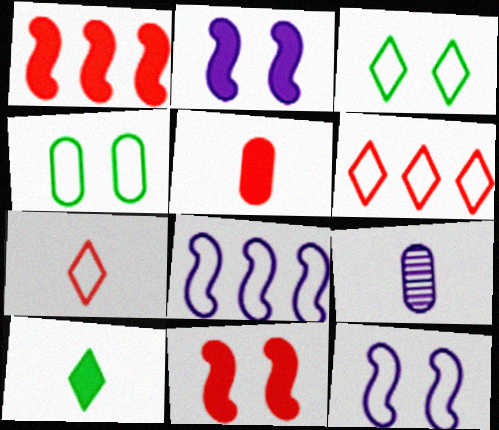[[1, 3, 9], 
[4, 7, 8]]